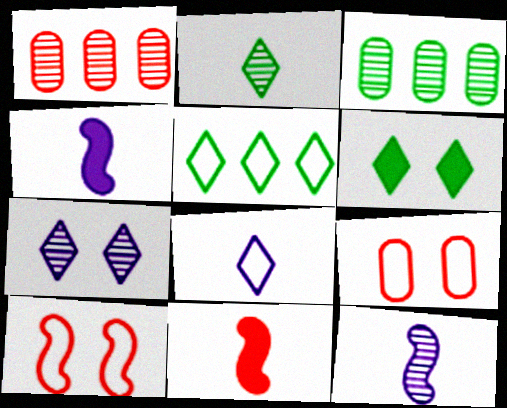[[2, 5, 6]]